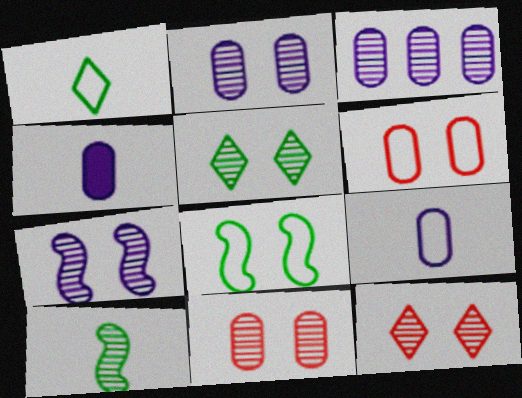[[3, 10, 12], 
[5, 7, 11]]